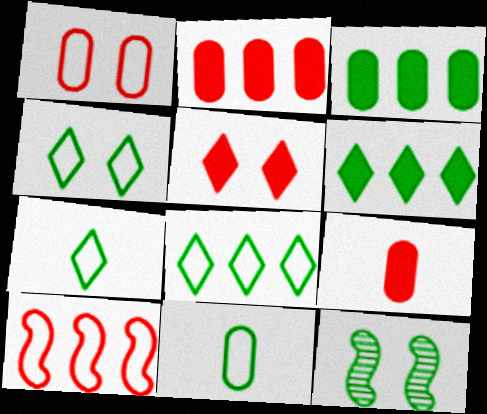[[3, 7, 12], 
[4, 7, 8], 
[6, 11, 12]]